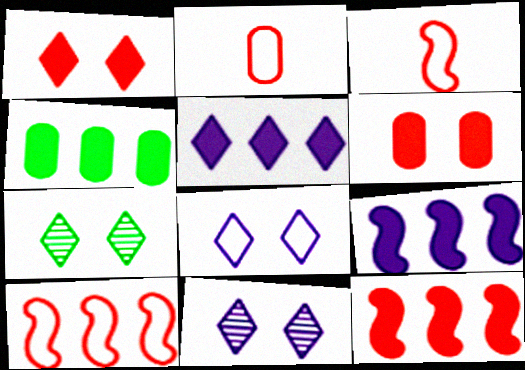[[1, 7, 8], 
[2, 7, 9], 
[3, 4, 11], 
[4, 5, 12]]